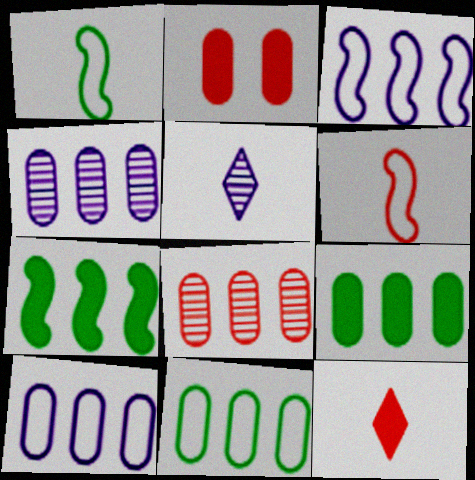[[8, 9, 10]]